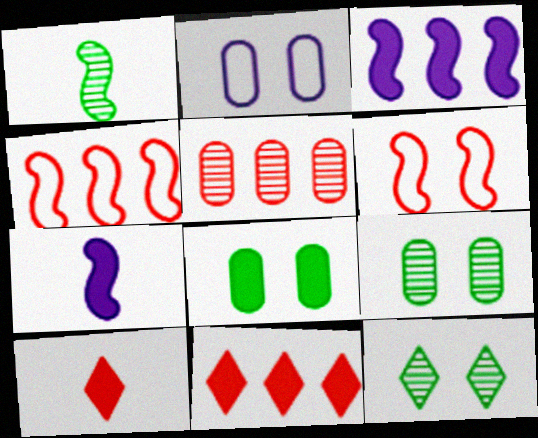[[1, 2, 11], 
[1, 3, 6], 
[3, 8, 10], 
[4, 5, 11], 
[5, 6, 10], 
[7, 8, 11]]